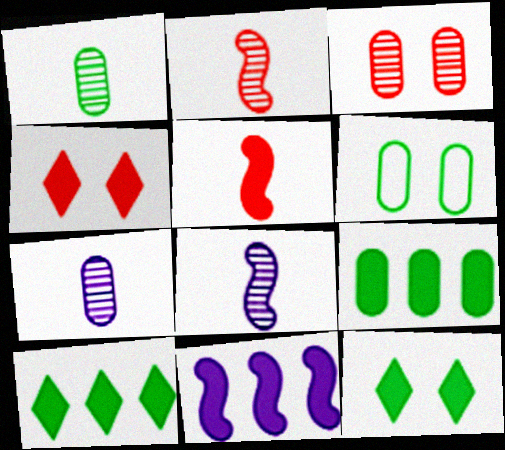[[1, 6, 9]]